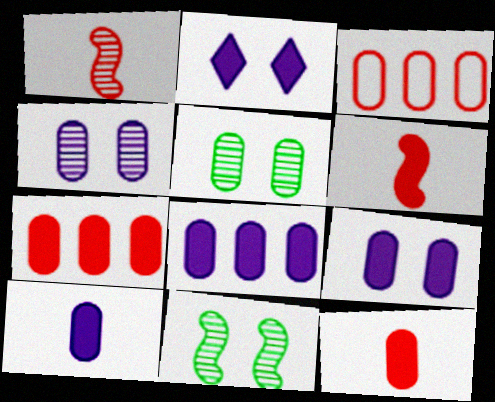[[3, 5, 10], 
[8, 9, 10]]